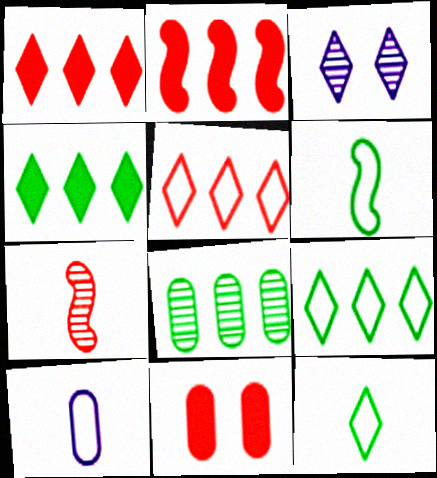[[1, 3, 12], 
[3, 7, 8], 
[5, 7, 11], 
[8, 10, 11]]